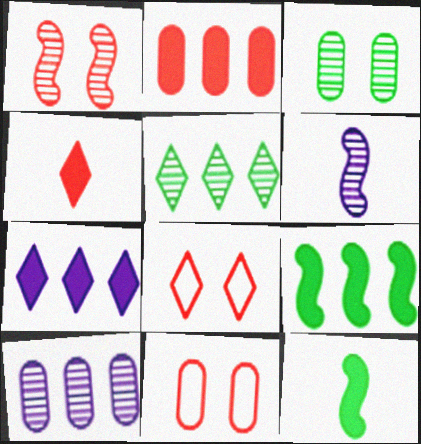[[2, 7, 9], 
[8, 10, 12]]